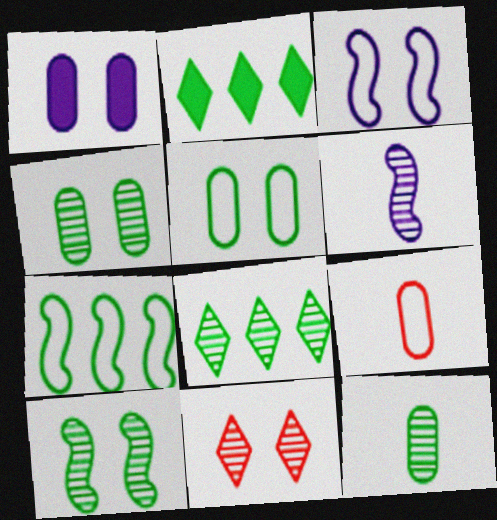[[8, 10, 12]]